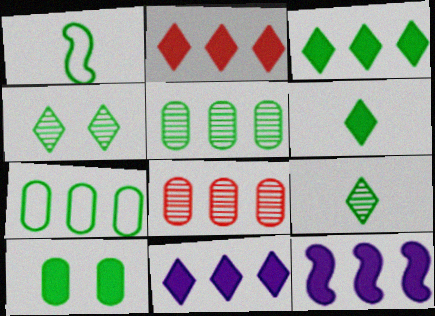[[2, 3, 11]]